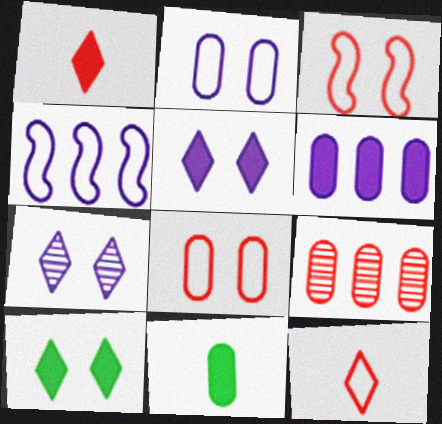[[1, 3, 9], 
[2, 9, 11]]